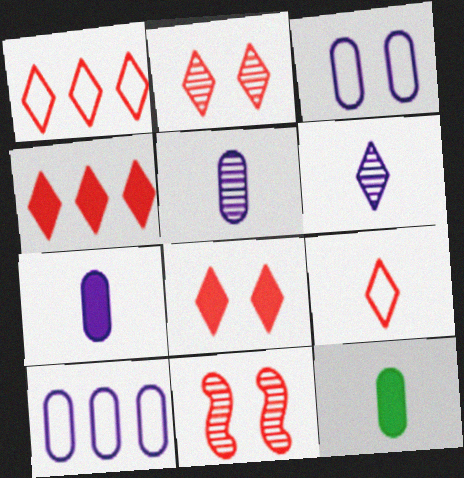[[2, 4, 9]]